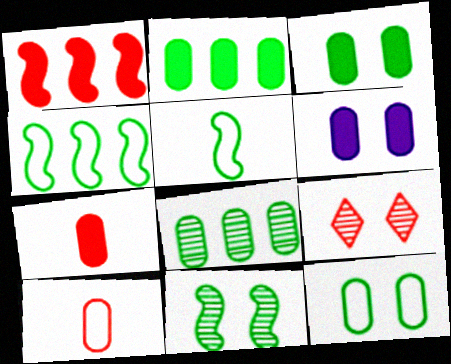[[1, 9, 10], 
[2, 6, 7], 
[6, 8, 10]]